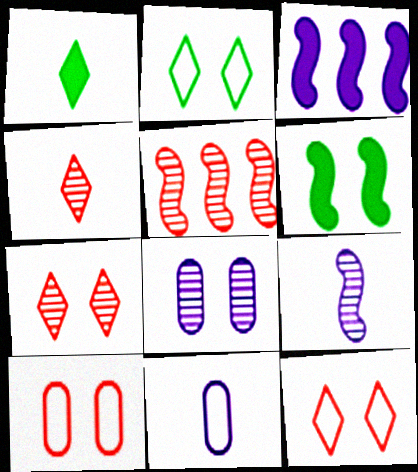[[6, 8, 12]]